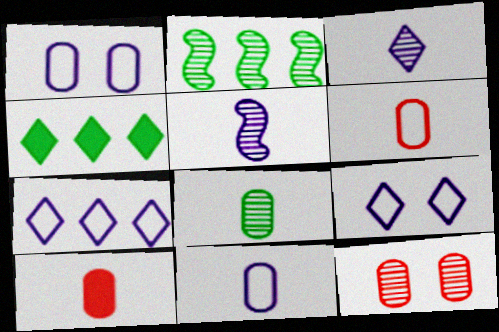[[2, 3, 12], 
[2, 9, 10], 
[8, 10, 11]]